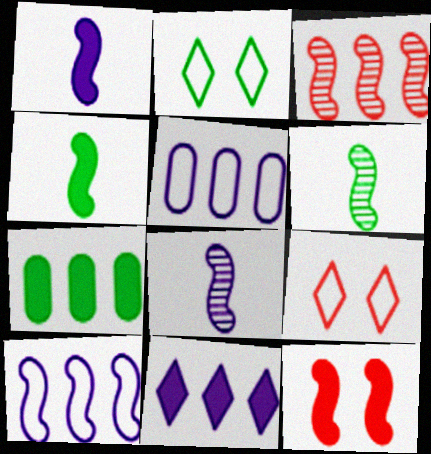[[2, 6, 7], 
[6, 10, 12], 
[7, 8, 9]]